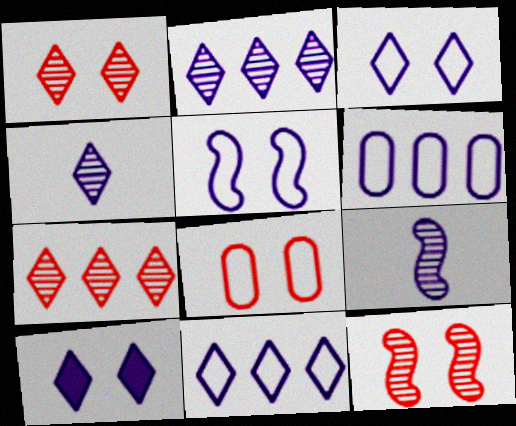[[4, 10, 11], 
[6, 9, 10]]